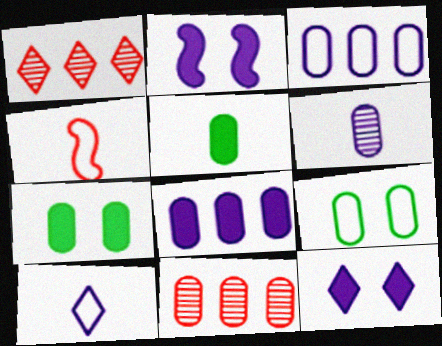[]